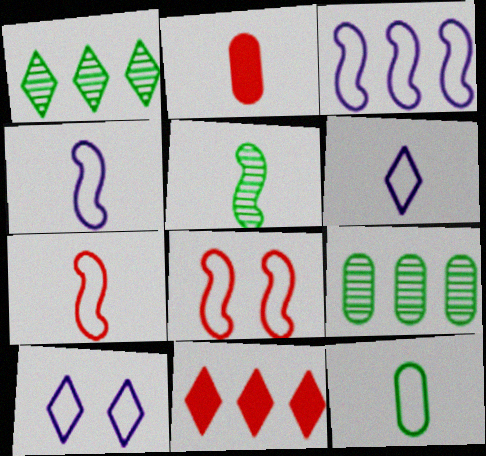[[2, 5, 6], 
[3, 9, 11], 
[6, 7, 12]]